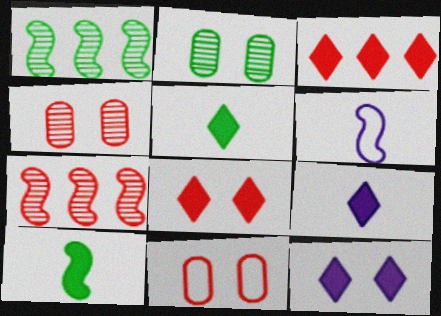[[1, 9, 11], 
[2, 3, 6], 
[3, 5, 12]]